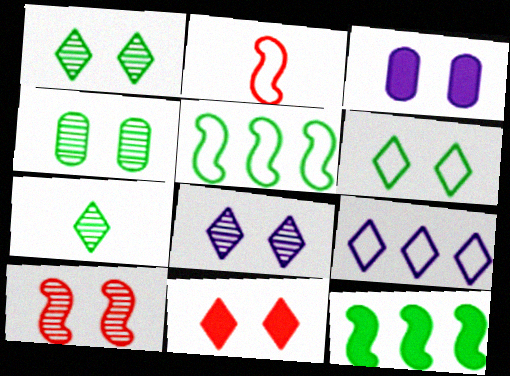[[3, 6, 10], 
[4, 8, 10], 
[6, 8, 11], 
[7, 9, 11]]